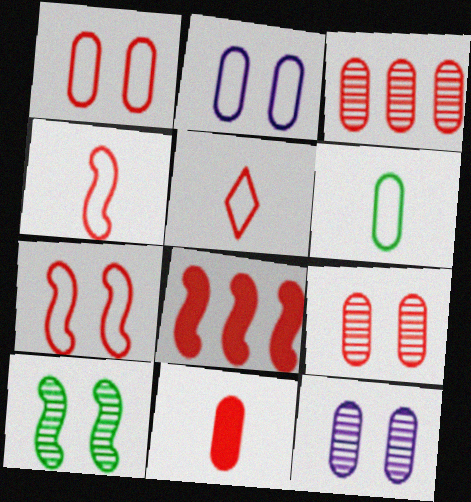[[1, 3, 11], 
[5, 8, 9]]